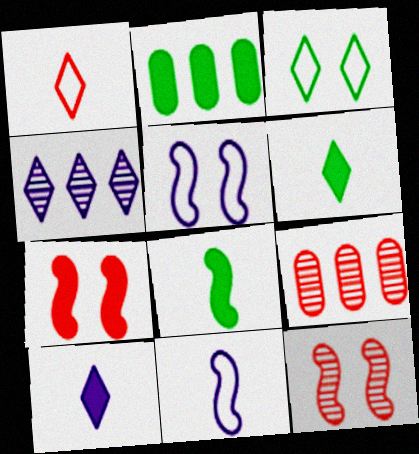[[1, 7, 9], 
[2, 7, 10], 
[5, 6, 9]]